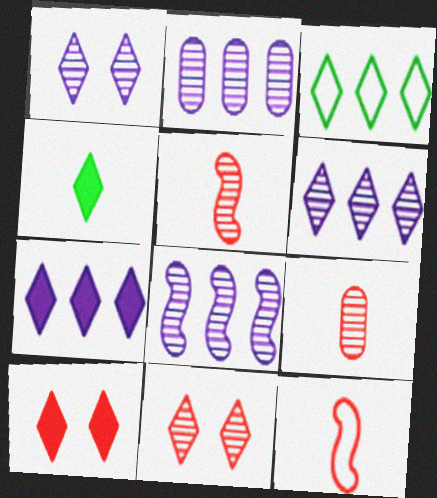[[2, 6, 8], 
[4, 7, 10]]